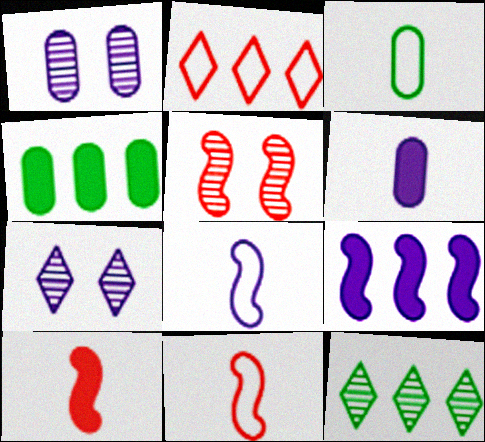[[4, 7, 11]]